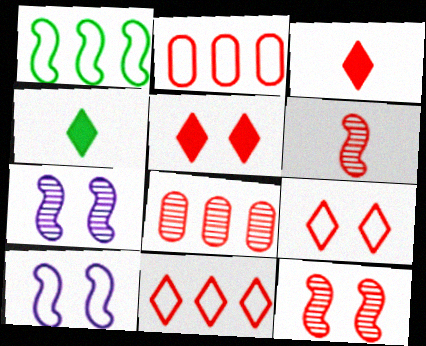[[2, 3, 12], 
[2, 4, 7], 
[2, 5, 6], 
[4, 8, 10]]